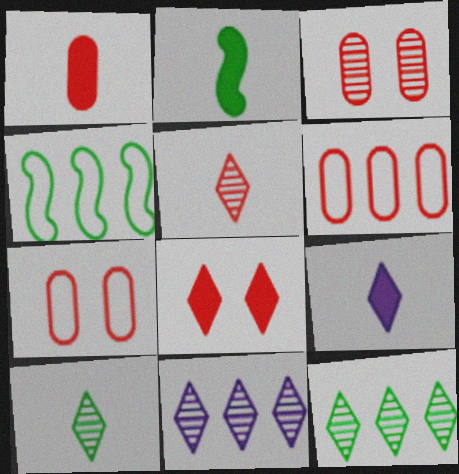[[1, 2, 9], 
[1, 3, 6], 
[2, 7, 11], 
[3, 4, 9]]